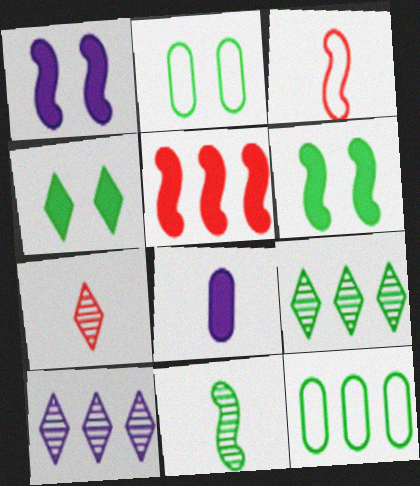[[1, 7, 12], 
[4, 5, 8], 
[4, 11, 12], 
[5, 10, 12]]